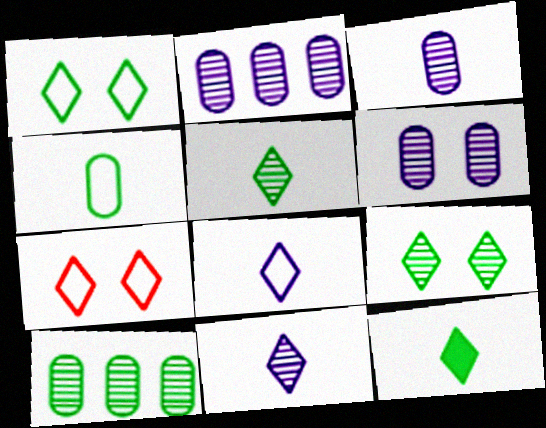[[2, 3, 6]]